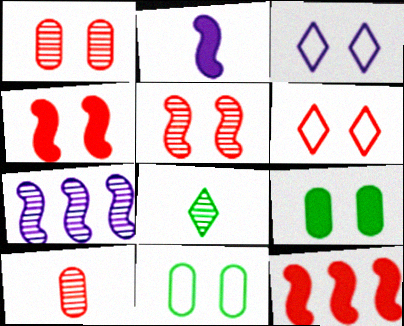[[1, 4, 6], 
[1, 7, 8], 
[3, 5, 9], 
[6, 10, 12]]